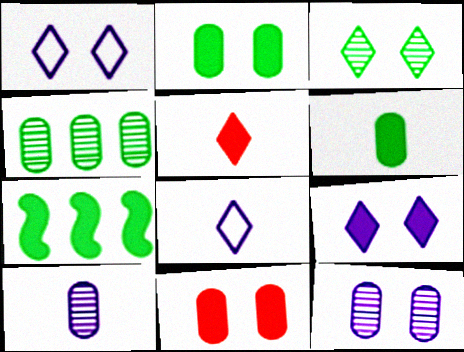[]